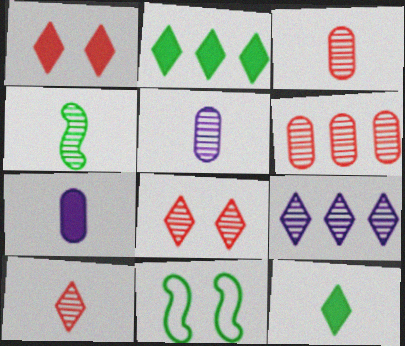[[4, 5, 10]]